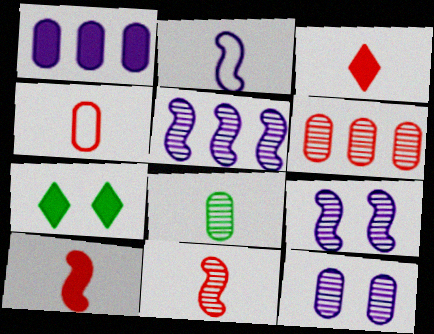[[1, 7, 10], 
[2, 3, 8], 
[2, 6, 7], 
[3, 4, 11], 
[4, 5, 7], 
[6, 8, 12]]